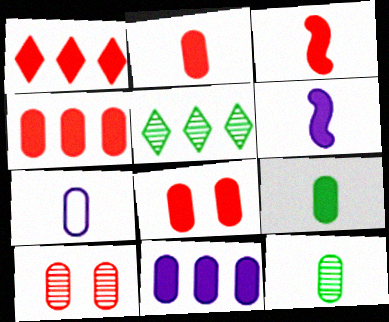[[1, 3, 8], 
[2, 4, 8], 
[2, 7, 12], 
[8, 9, 11]]